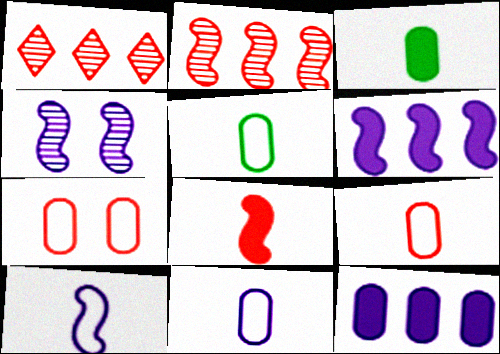[[1, 7, 8], 
[4, 6, 10], 
[5, 9, 11]]